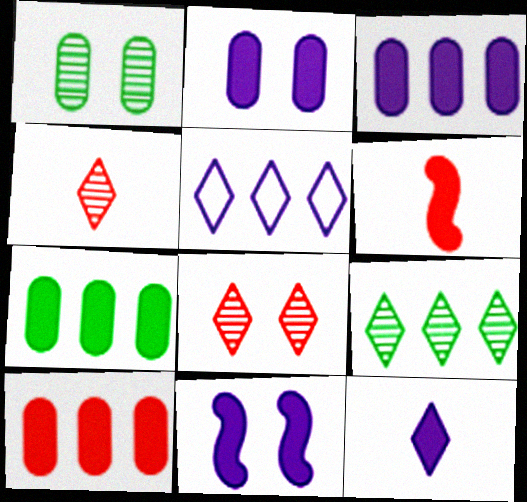[[1, 5, 6], 
[3, 7, 10], 
[3, 11, 12]]